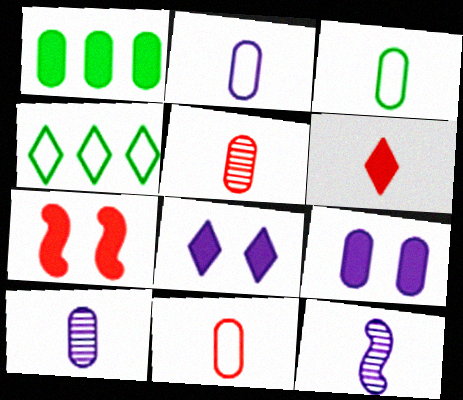[[2, 3, 11], 
[3, 6, 12], 
[4, 7, 10]]